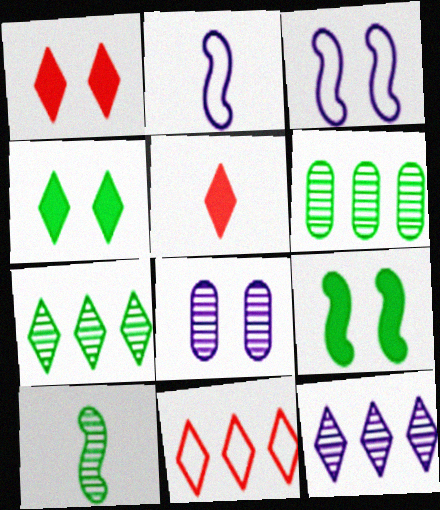[[1, 2, 6], 
[3, 5, 6]]